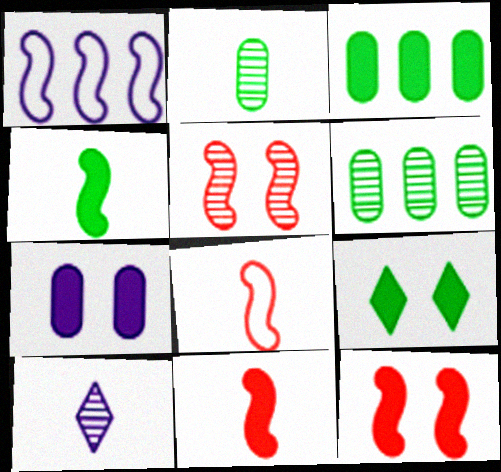[[1, 4, 5], 
[1, 7, 10], 
[3, 4, 9], 
[5, 6, 10], 
[7, 9, 12]]